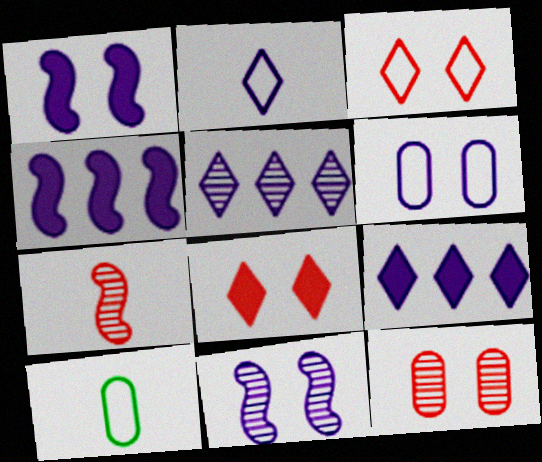[]